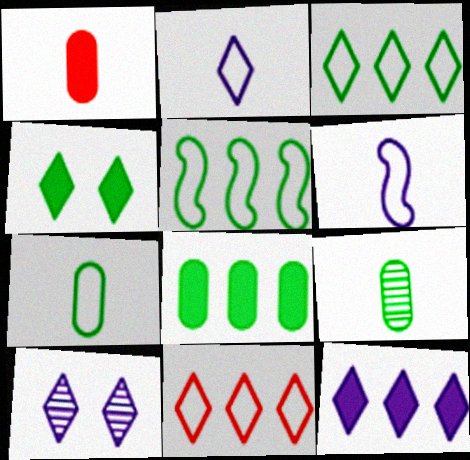[[1, 5, 10], 
[2, 10, 12], 
[4, 5, 9]]